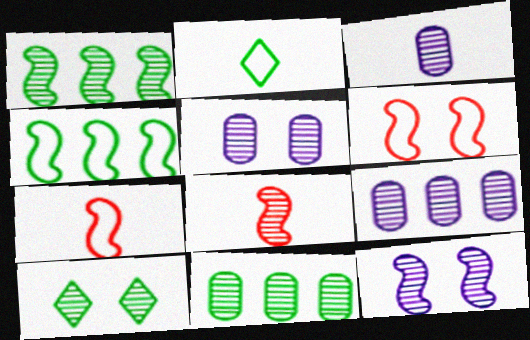[[1, 8, 12], 
[3, 5, 9], 
[8, 9, 10]]